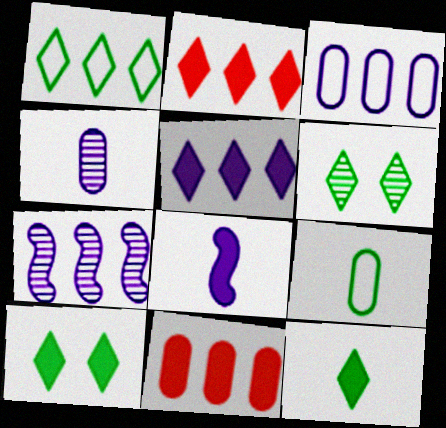[[1, 6, 12], 
[1, 7, 11], 
[3, 5, 7], 
[8, 10, 11]]